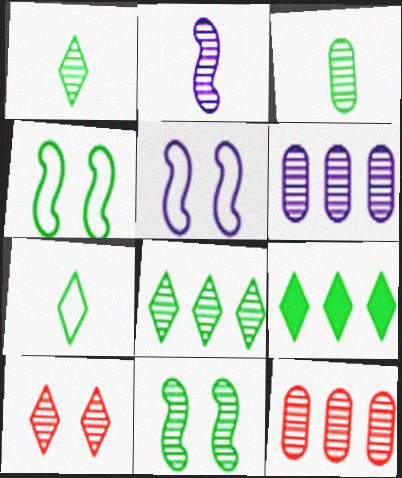[[3, 4, 9], 
[3, 8, 11]]